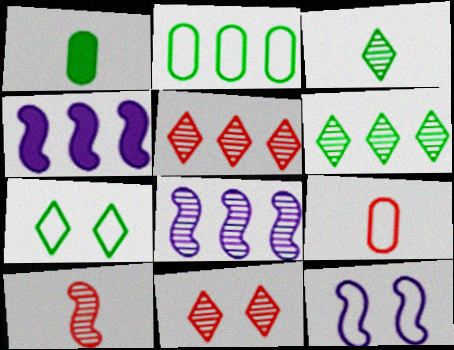[[1, 5, 12], 
[2, 4, 5]]